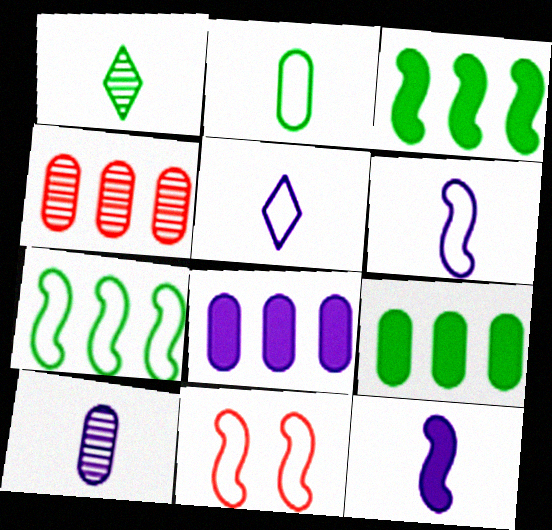[[1, 8, 11], 
[5, 10, 12], 
[6, 7, 11]]